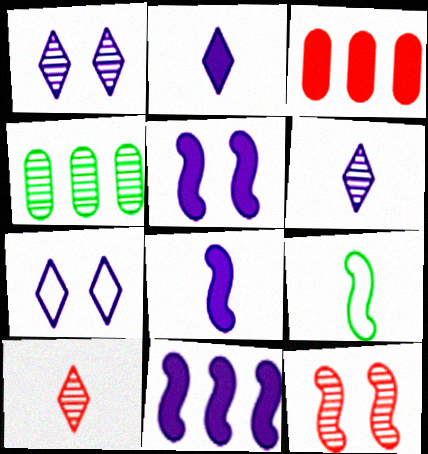[[1, 3, 9], 
[4, 6, 12], 
[5, 8, 11], 
[9, 11, 12]]